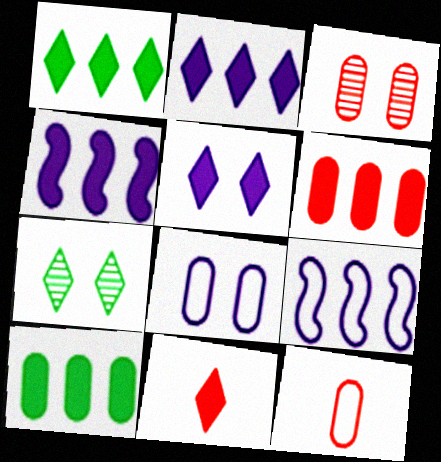[[1, 4, 6], 
[1, 5, 11], 
[3, 6, 12], 
[4, 7, 12]]